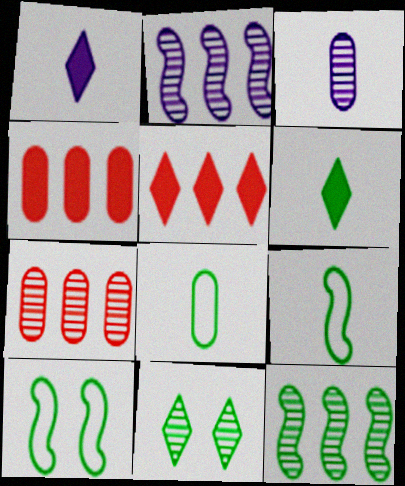[[1, 7, 10], 
[3, 5, 10]]